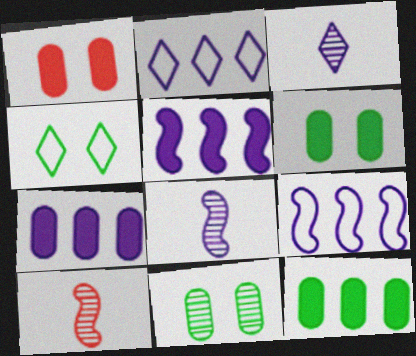[[2, 6, 10], 
[4, 7, 10]]